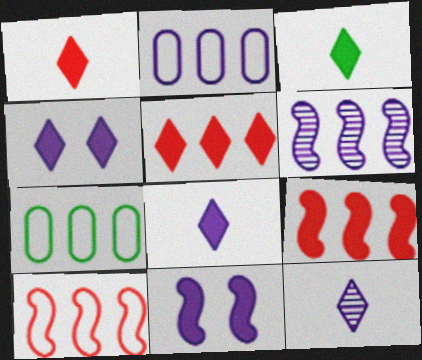[[1, 3, 8], 
[2, 11, 12], 
[3, 4, 5], 
[5, 6, 7]]